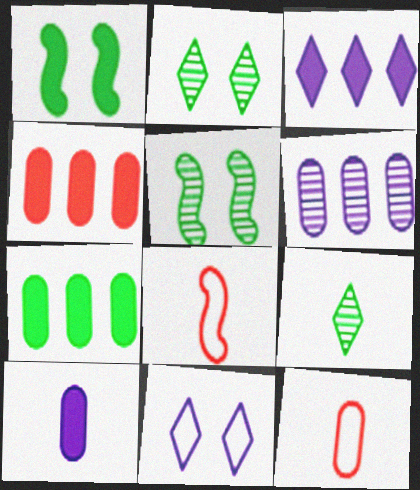[[3, 5, 12], 
[8, 9, 10]]